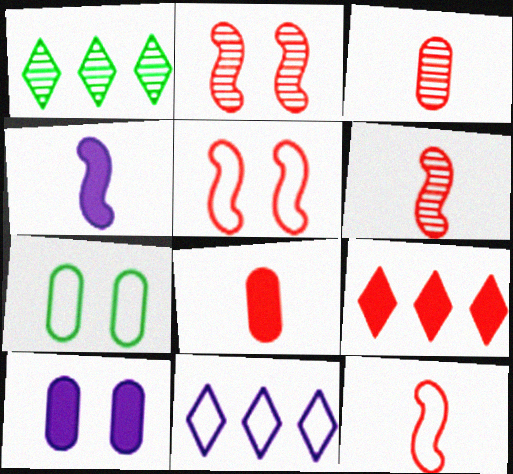[[1, 9, 11], 
[1, 10, 12], 
[3, 5, 9], 
[7, 11, 12]]